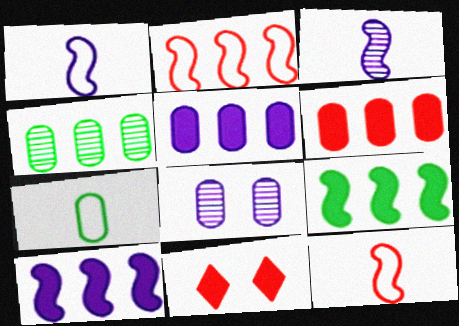[[1, 4, 11], 
[6, 7, 8]]